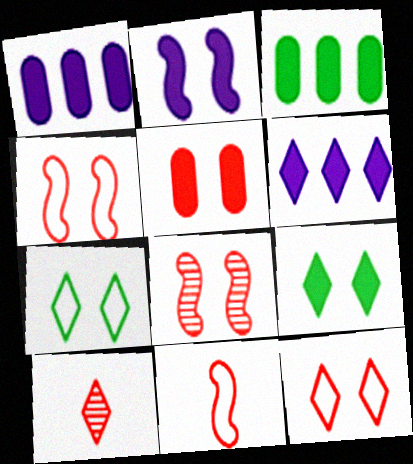[[2, 5, 9], 
[5, 8, 12], 
[6, 7, 10]]